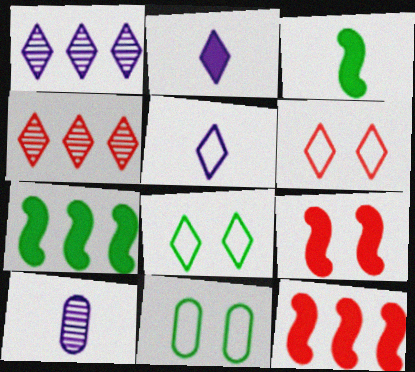[[2, 4, 8], 
[6, 7, 10], 
[8, 10, 12]]